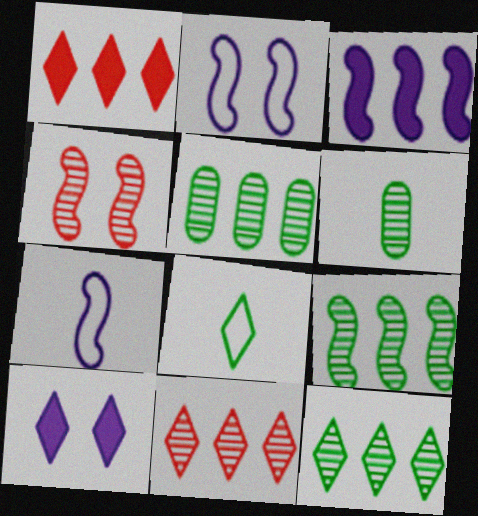[[1, 2, 6], 
[5, 9, 12], 
[8, 10, 11]]